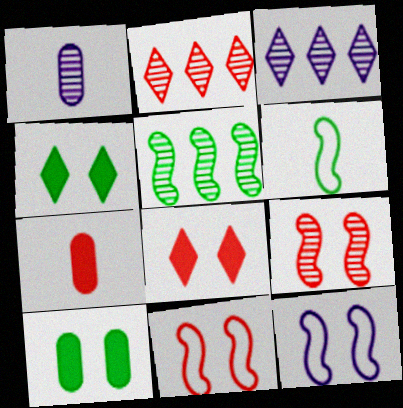[[2, 7, 11]]